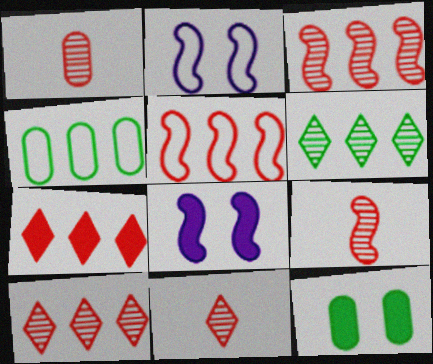[[1, 9, 11], 
[4, 8, 11]]